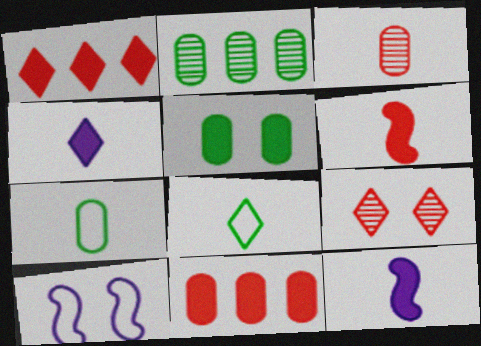[[1, 5, 12], 
[2, 5, 7], 
[3, 8, 12], 
[5, 9, 10]]